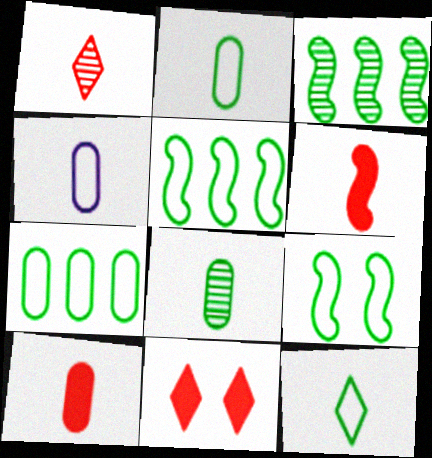[[3, 4, 11], 
[4, 8, 10], 
[7, 9, 12]]